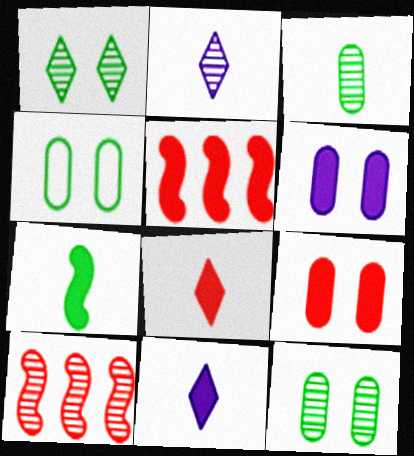[[2, 4, 5], 
[2, 10, 12], 
[4, 10, 11], 
[5, 8, 9]]